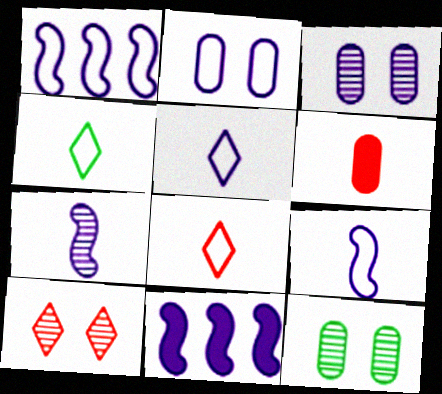[[1, 2, 5], 
[3, 5, 11], 
[4, 5, 8], 
[4, 6, 7], 
[8, 11, 12]]